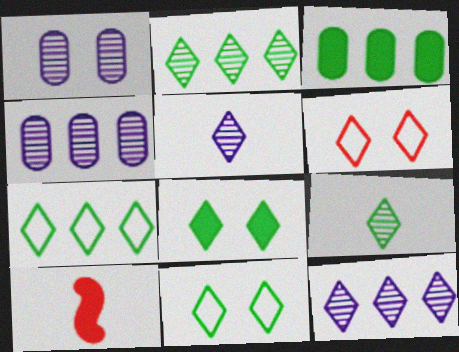[[1, 7, 10], 
[4, 10, 11], 
[7, 8, 9]]